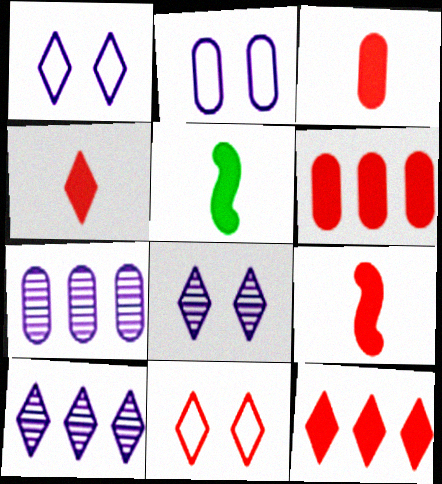[[3, 4, 9], 
[5, 7, 11]]